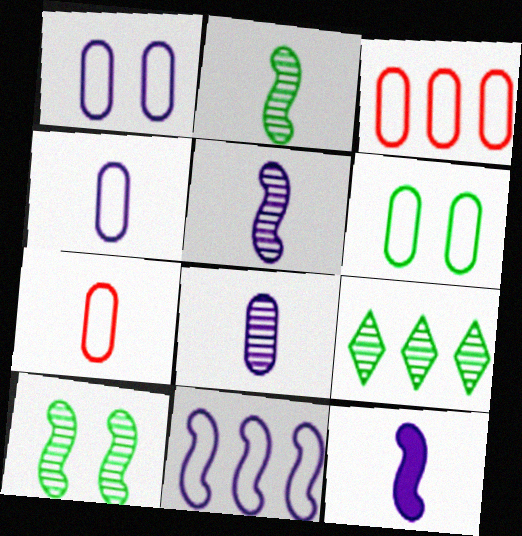[[3, 4, 6]]